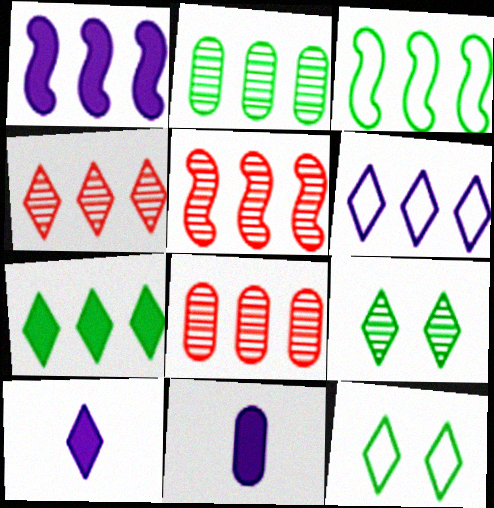[[1, 3, 5], 
[2, 3, 7], 
[4, 5, 8], 
[4, 6, 7], 
[4, 10, 12], 
[5, 11, 12]]